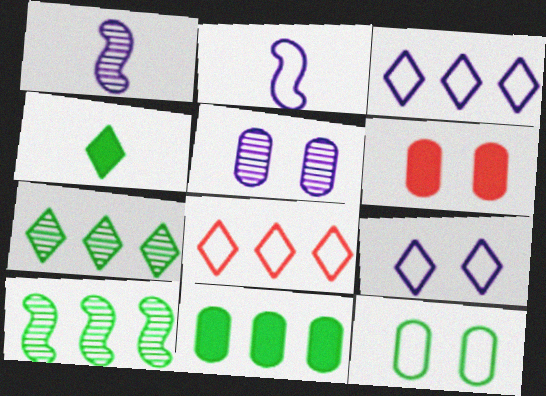[[2, 6, 7], 
[2, 8, 12], 
[4, 10, 12], 
[5, 6, 12]]